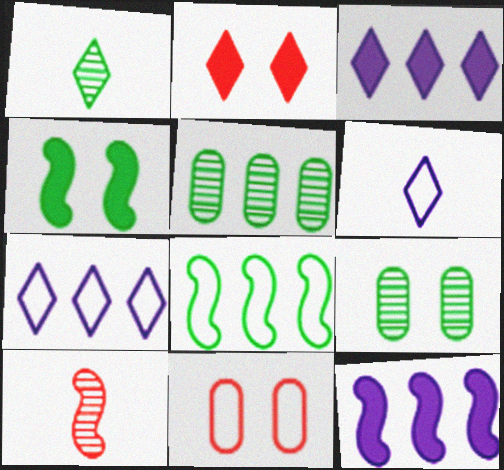[[1, 2, 7], 
[1, 11, 12], 
[6, 8, 11]]